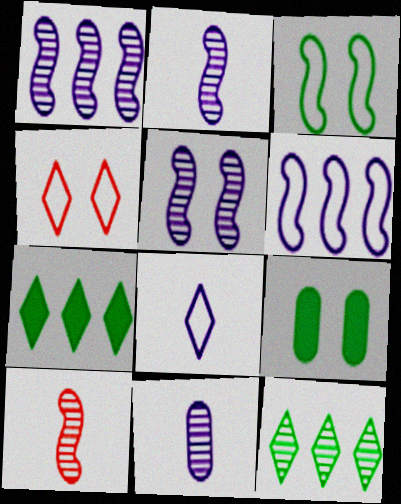[[1, 2, 5], 
[4, 5, 9]]